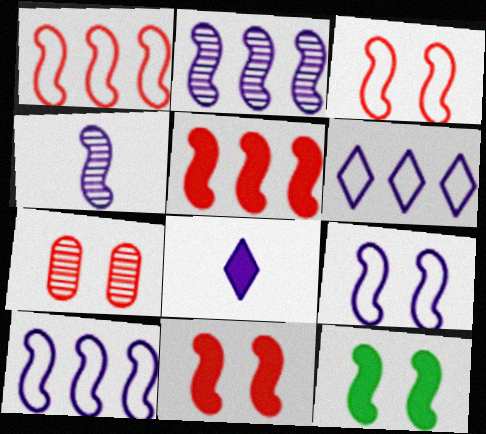[[1, 4, 12]]